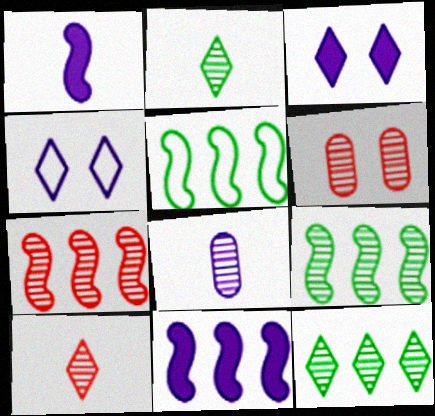[[4, 8, 11], 
[5, 7, 11], 
[6, 7, 10]]